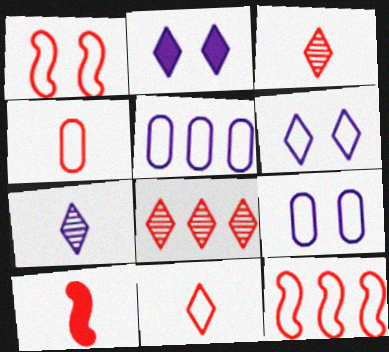[[3, 4, 10]]